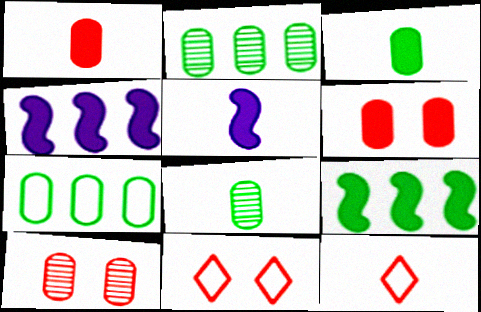[[2, 5, 11], 
[4, 8, 11], 
[5, 8, 12]]